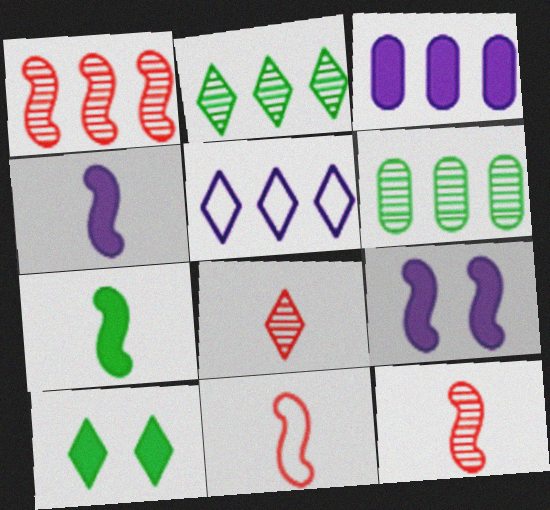[[5, 8, 10]]